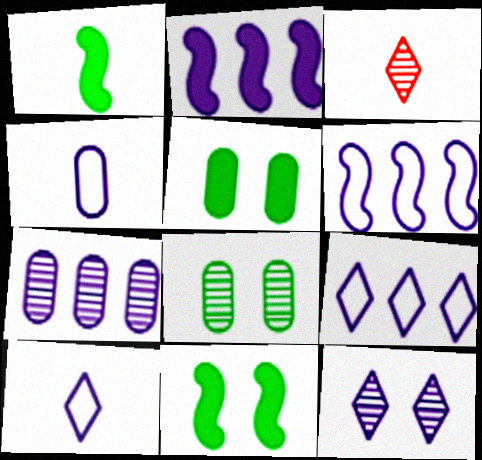[[1, 3, 4], 
[2, 4, 12], 
[2, 7, 9], 
[3, 5, 6]]